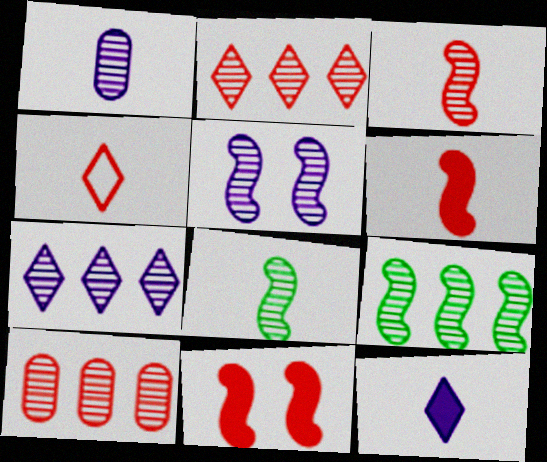[[1, 5, 7], 
[3, 5, 9], 
[4, 10, 11], 
[7, 9, 10]]